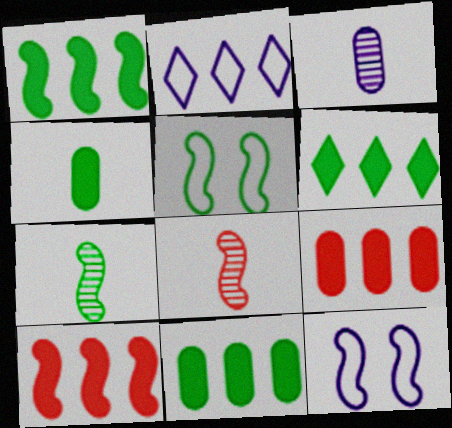[[1, 5, 7], 
[1, 6, 11], 
[1, 8, 12], 
[7, 10, 12]]